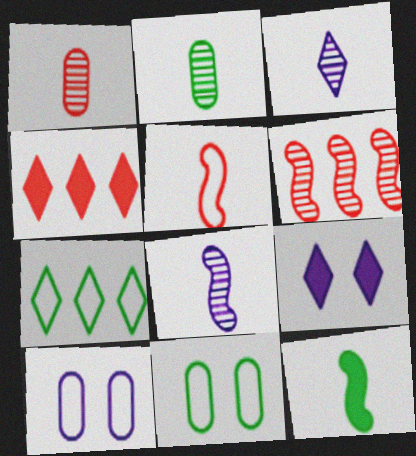[[4, 8, 11], 
[5, 7, 10], 
[5, 8, 12]]